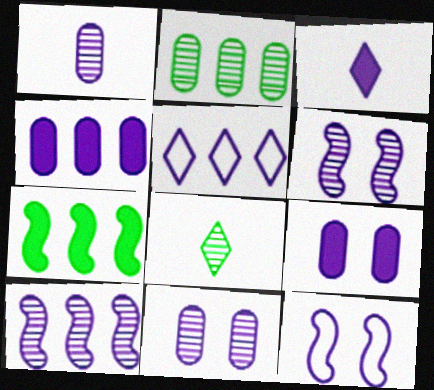[[4, 5, 10]]